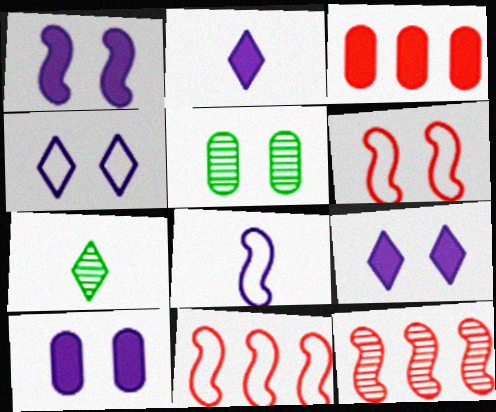[[1, 9, 10], 
[2, 5, 11], 
[5, 6, 9], 
[7, 10, 11]]